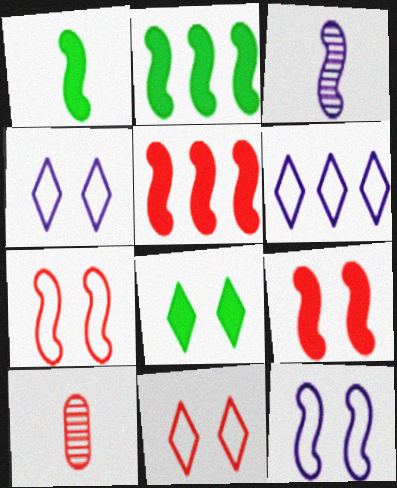[[2, 3, 7], 
[2, 4, 10], 
[5, 10, 11]]